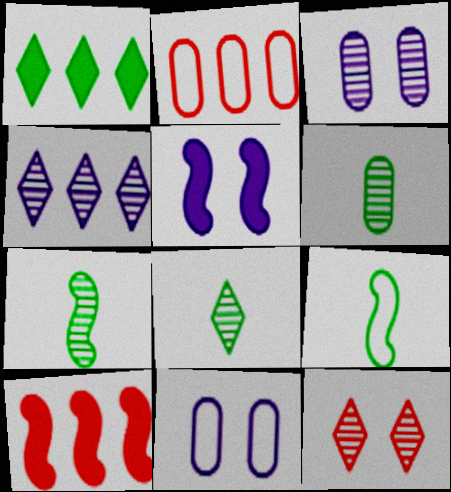[[2, 5, 8], 
[4, 8, 12], 
[6, 7, 8], 
[8, 10, 11]]